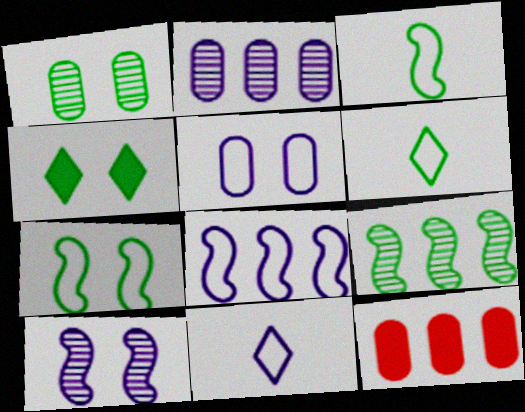[[1, 4, 7], 
[5, 8, 11], 
[6, 10, 12]]